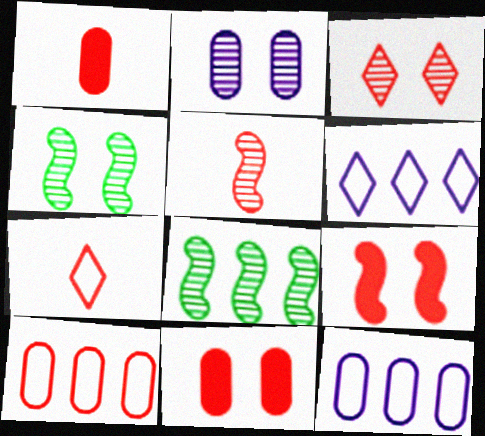[[1, 4, 6], 
[1, 5, 7], 
[2, 3, 4]]